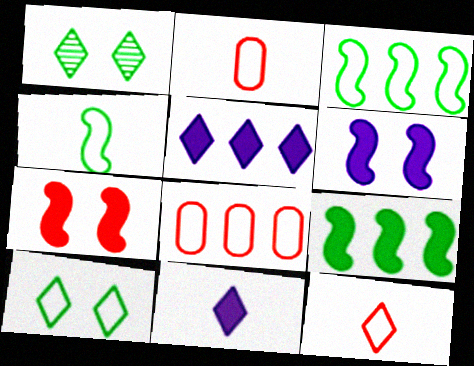[[1, 5, 12]]